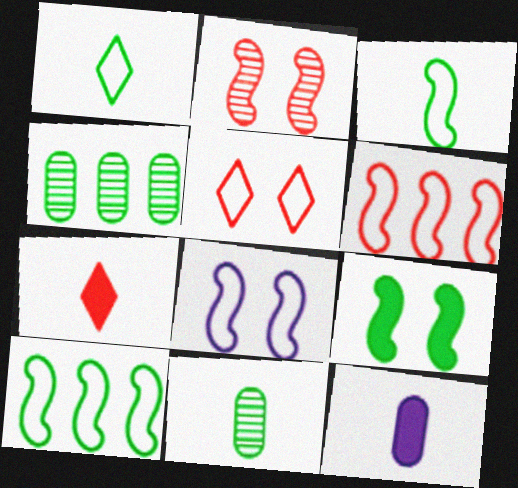[[1, 4, 9], 
[2, 8, 9], 
[3, 6, 8], 
[4, 7, 8]]